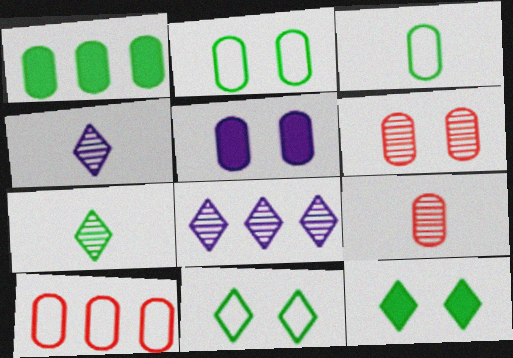[[2, 5, 6]]